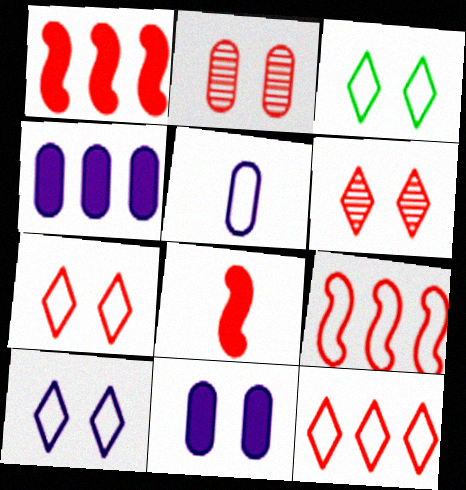[[2, 8, 12], 
[3, 5, 9], 
[3, 7, 10]]